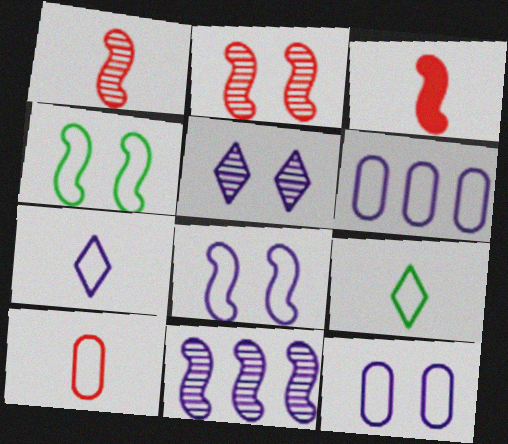[[3, 4, 11], 
[6, 7, 8]]